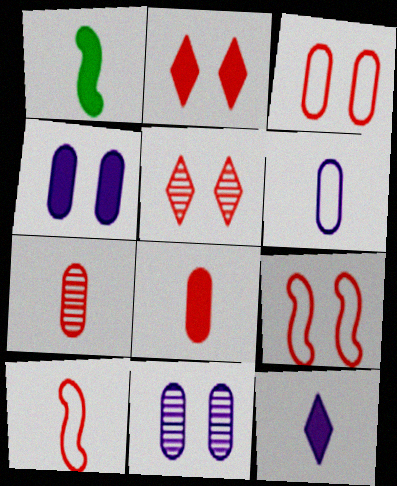[[1, 8, 12]]